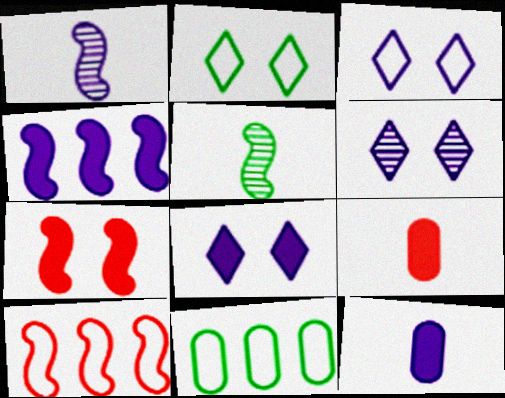[[3, 6, 8], 
[4, 8, 12]]